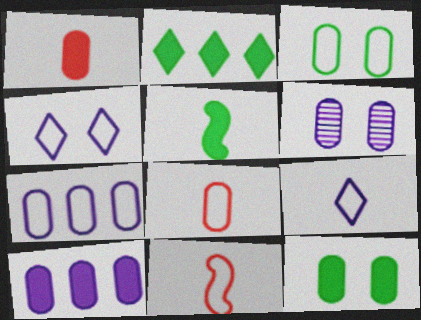[[1, 10, 12], 
[2, 5, 12], 
[2, 6, 11], 
[3, 7, 8]]